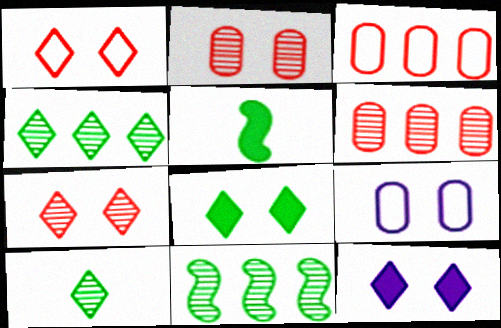[]